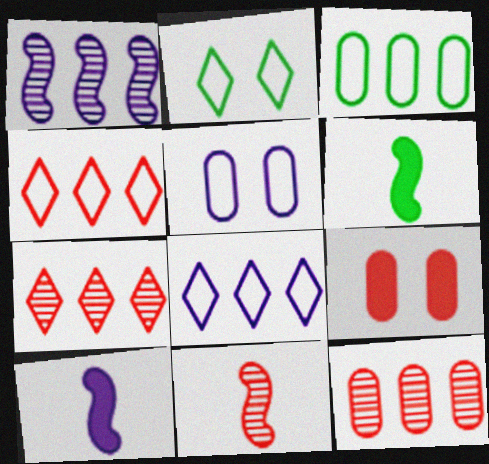[[2, 10, 12], 
[4, 9, 11], 
[5, 6, 7]]